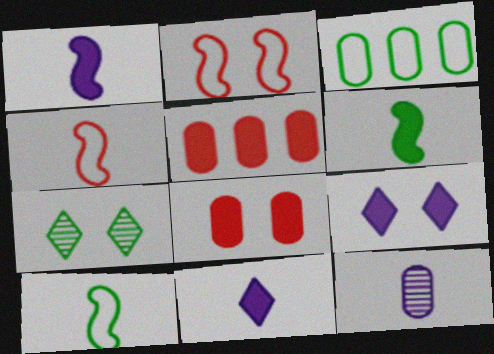[[3, 6, 7], 
[3, 8, 12], 
[5, 6, 9]]